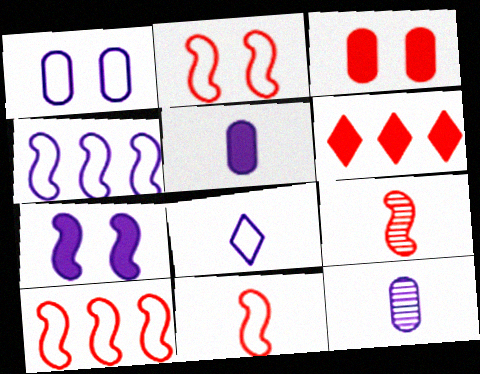[[1, 4, 8], 
[2, 10, 11]]